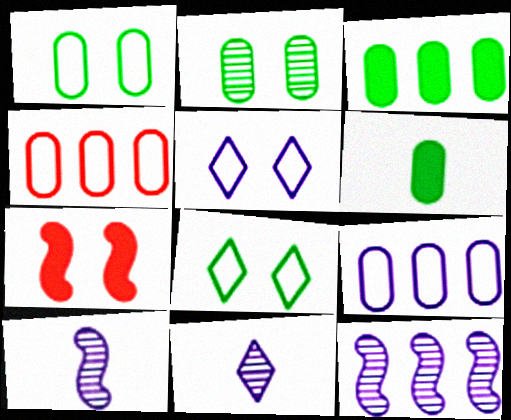[[2, 5, 7]]